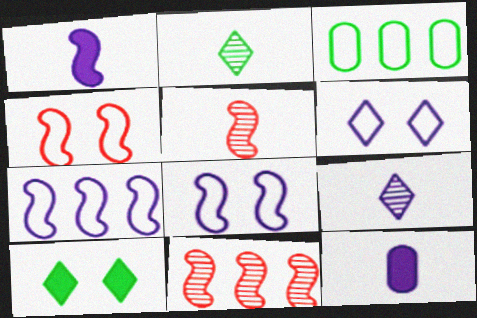[]